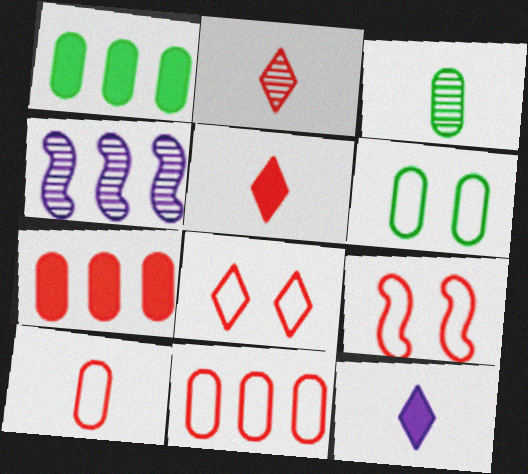[[1, 3, 6], 
[2, 7, 9], 
[4, 5, 6]]